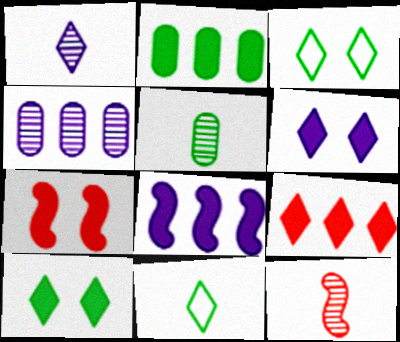[[1, 3, 9], 
[1, 5, 12], 
[2, 8, 9], 
[4, 7, 11]]